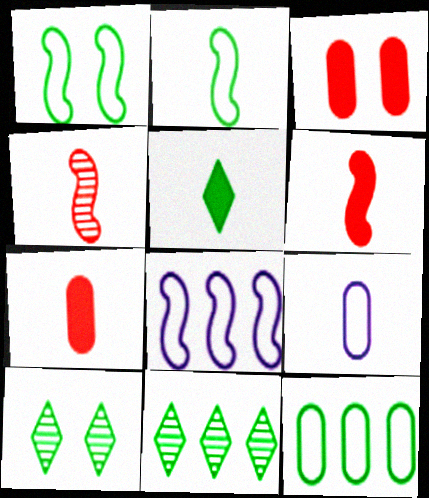[[4, 5, 9], 
[7, 8, 10]]